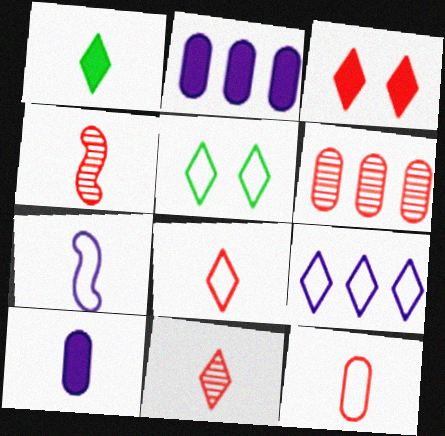[[2, 4, 5], 
[5, 8, 9]]